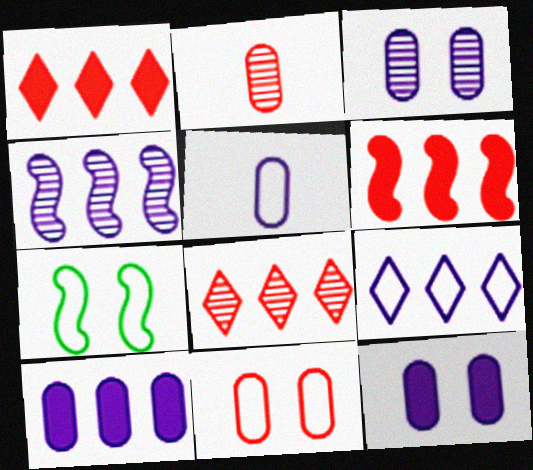[[3, 5, 10], 
[4, 9, 10]]